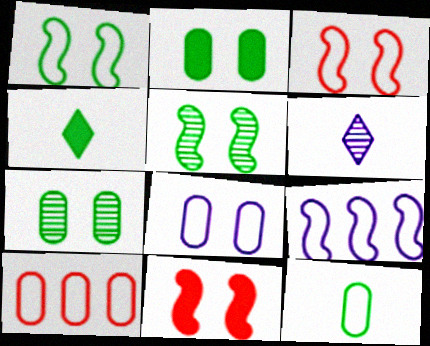[[8, 10, 12]]